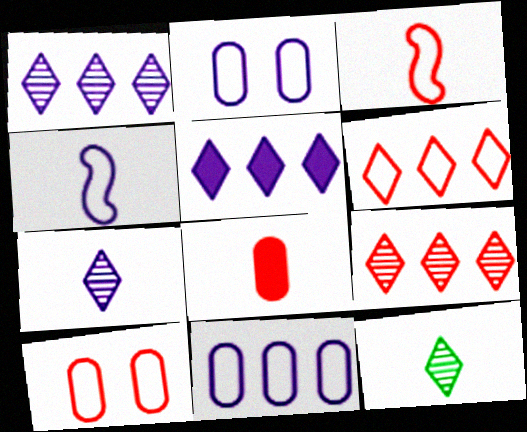[[3, 6, 10], 
[4, 8, 12]]